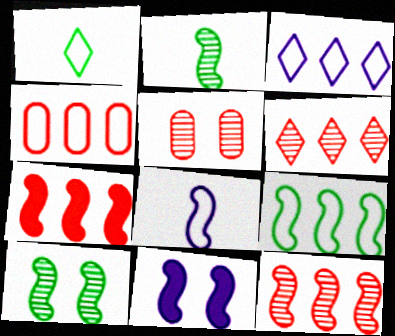[[3, 4, 9], 
[4, 6, 7], 
[7, 8, 10]]